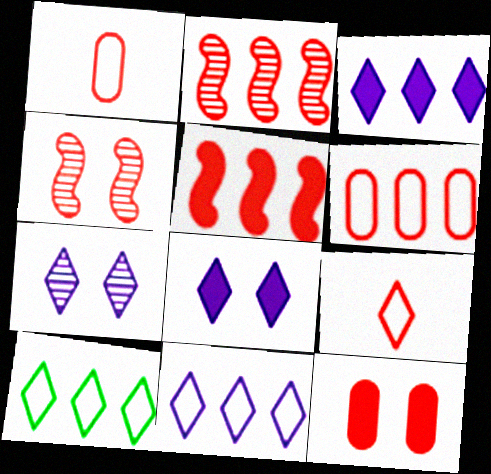[[2, 9, 12]]